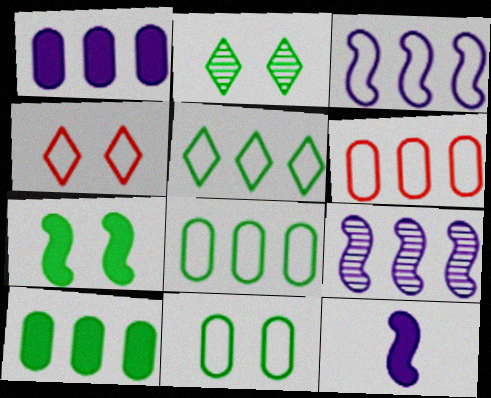[[2, 6, 12], 
[2, 7, 11], 
[3, 5, 6]]